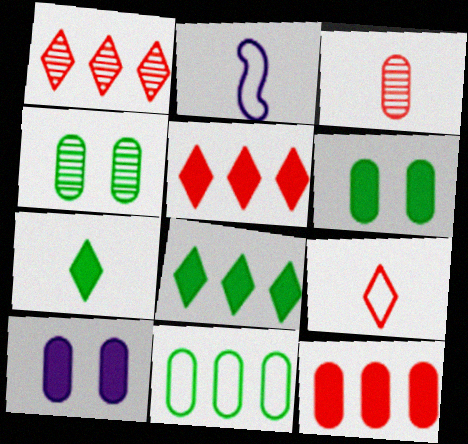[[1, 2, 6], 
[2, 3, 7], 
[2, 4, 5], 
[3, 10, 11]]